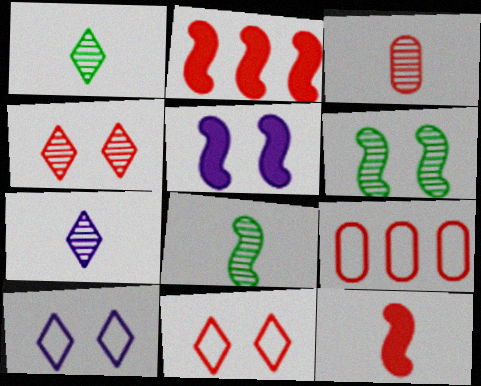[[1, 5, 9], 
[2, 3, 11], 
[3, 7, 8], 
[4, 9, 12]]